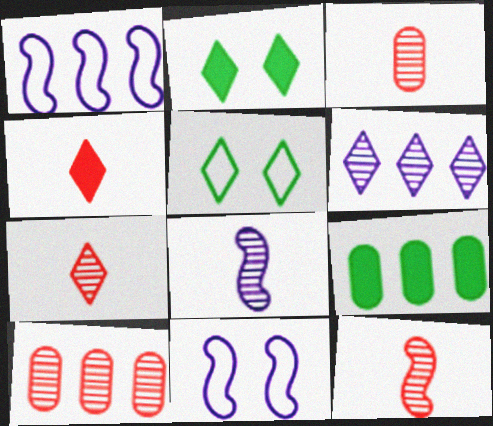[[1, 2, 3], 
[3, 7, 12], 
[4, 5, 6], 
[7, 9, 11]]